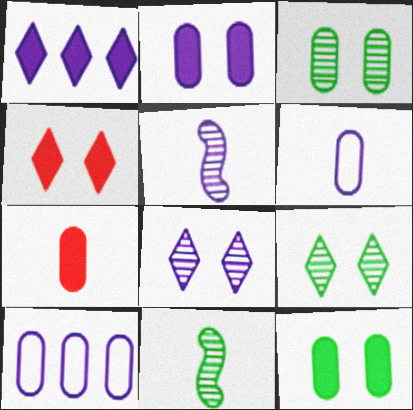[[3, 7, 10], 
[4, 10, 11]]